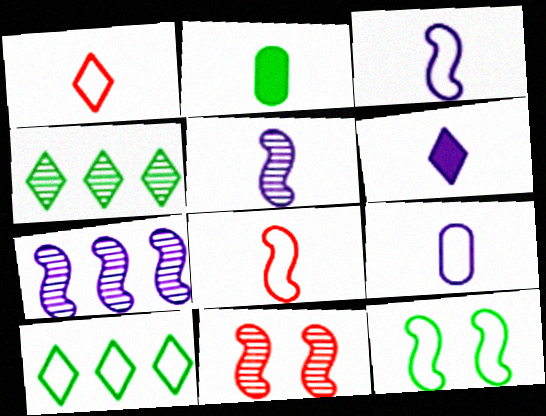[[1, 2, 5], 
[2, 4, 12], 
[5, 6, 9]]